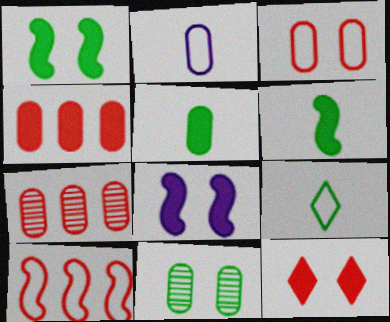[[2, 4, 11], 
[7, 8, 9]]